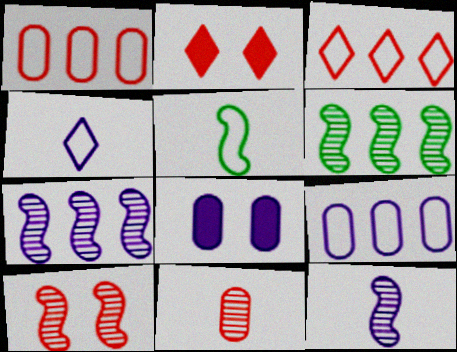[[4, 7, 8], 
[6, 10, 12]]